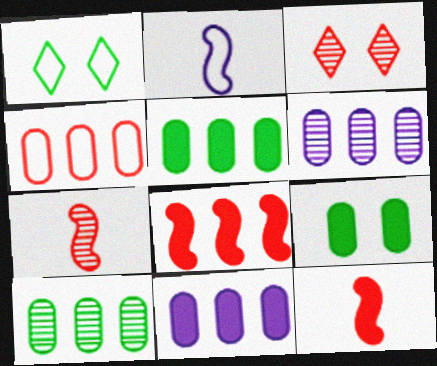[[1, 2, 4], 
[1, 6, 12], 
[1, 7, 11], 
[2, 3, 5], 
[3, 4, 12], 
[4, 5, 6], 
[4, 10, 11]]